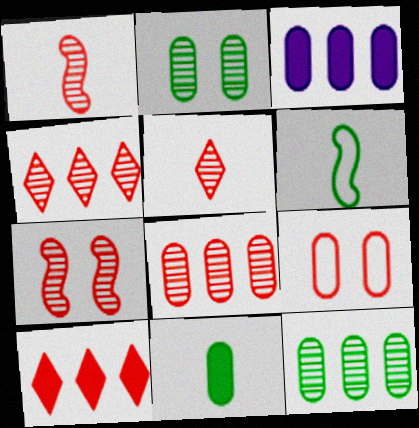[[1, 9, 10], 
[5, 7, 8]]